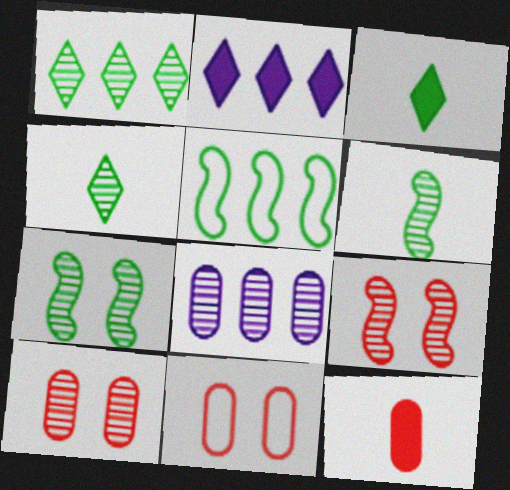[[2, 6, 11], 
[4, 8, 9]]